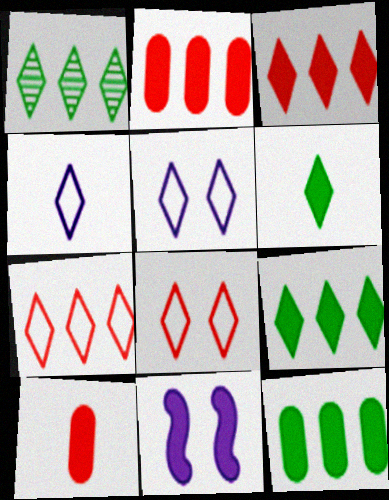[[2, 6, 11], 
[9, 10, 11]]